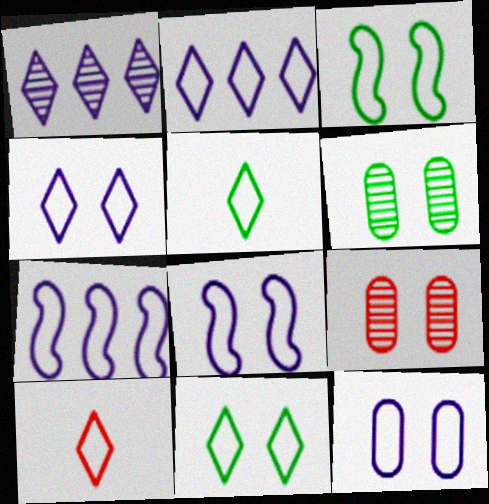[[2, 10, 11], 
[4, 8, 12]]